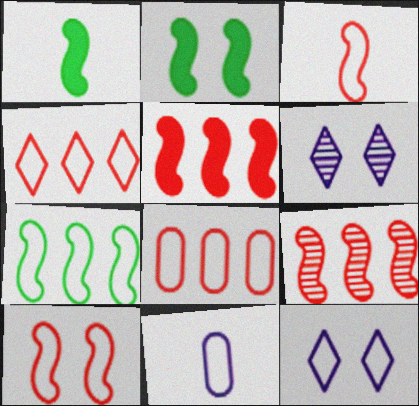[[1, 6, 8]]